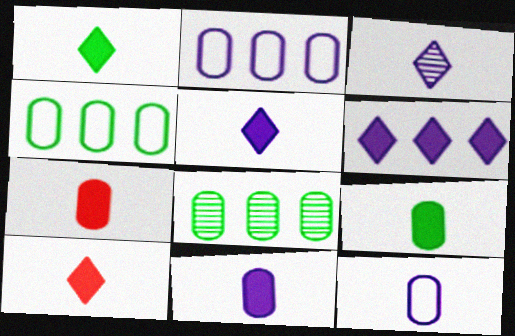[[1, 5, 10], 
[7, 9, 11]]